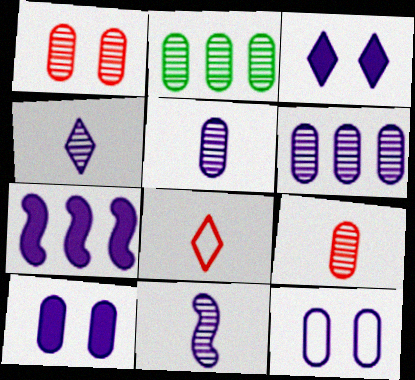[[1, 2, 5], 
[4, 5, 11], 
[4, 7, 12]]